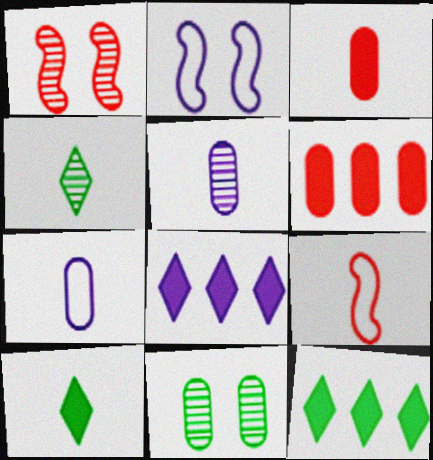[[1, 7, 12], 
[2, 4, 6], 
[2, 5, 8], 
[5, 9, 10], 
[6, 7, 11], 
[8, 9, 11]]